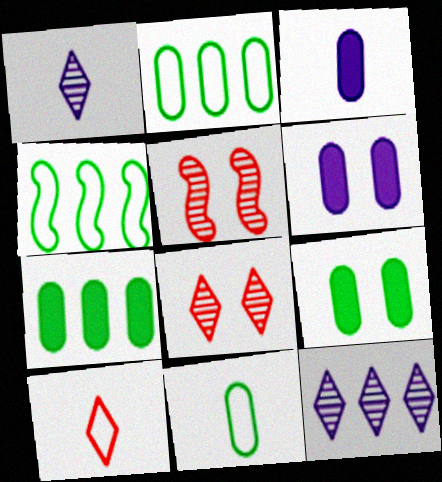[[3, 4, 8]]